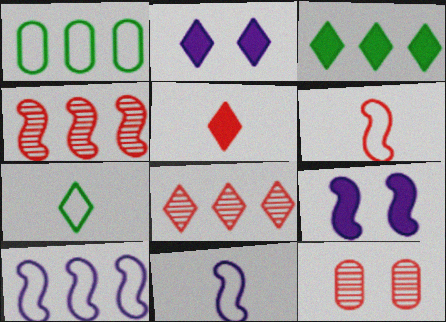[[2, 3, 5], 
[2, 7, 8], 
[3, 11, 12]]